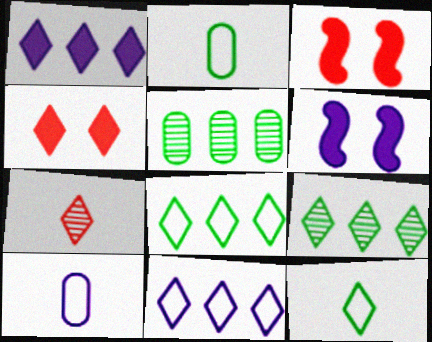[[3, 9, 10]]